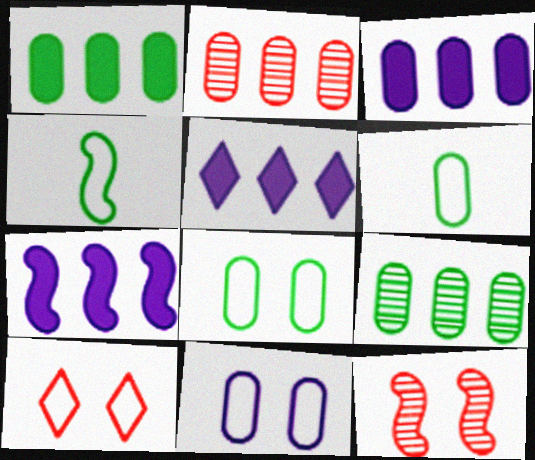[[3, 5, 7], 
[4, 7, 12], 
[5, 6, 12]]